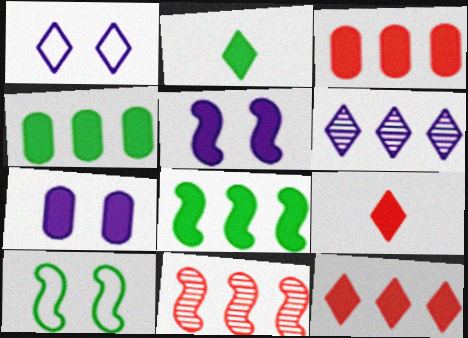[[2, 3, 5], 
[4, 5, 9], 
[7, 8, 9]]